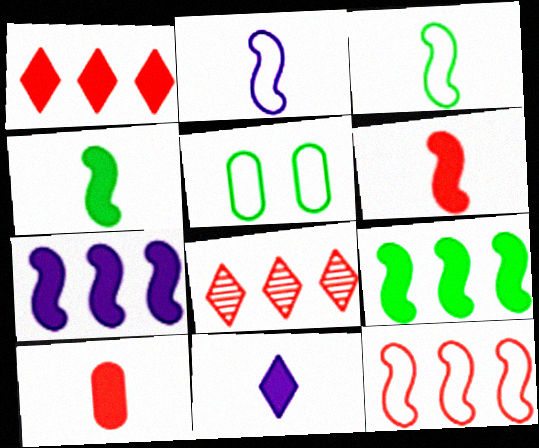[[4, 10, 11]]